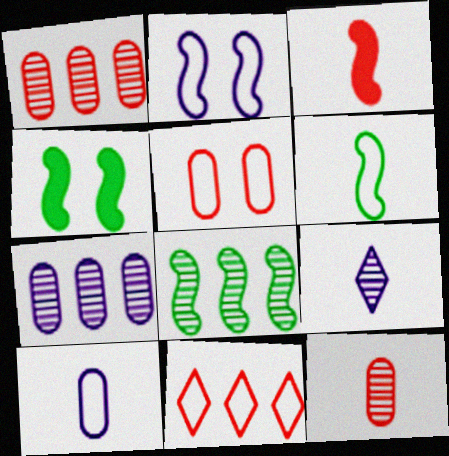[[2, 3, 8], 
[4, 6, 8]]